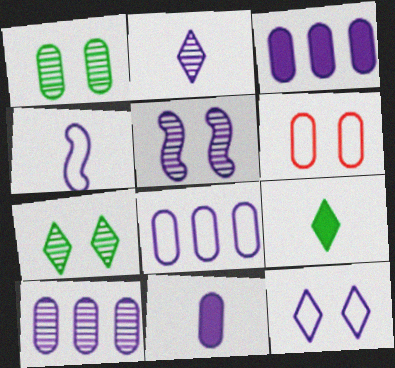[[2, 4, 11], 
[2, 5, 10], 
[3, 8, 10], 
[4, 8, 12]]